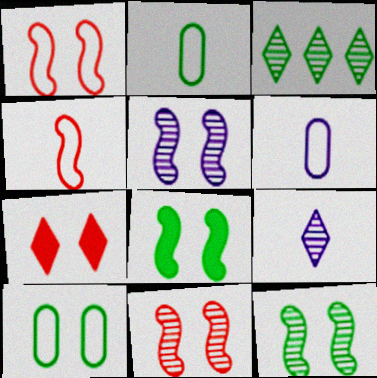[[1, 5, 8], 
[2, 3, 8], 
[5, 7, 10], 
[5, 11, 12]]